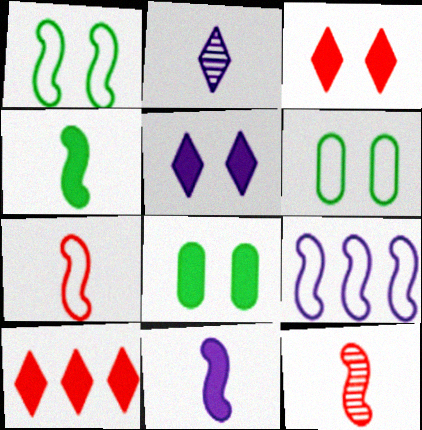[[1, 7, 9], 
[8, 10, 11]]